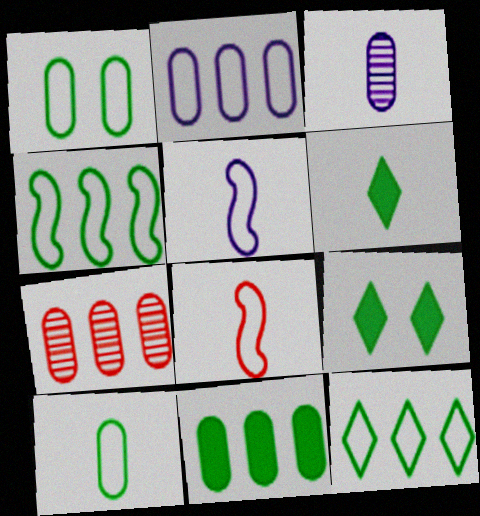[[2, 7, 11], 
[3, 6, 8], 
[5, 7, 9]]